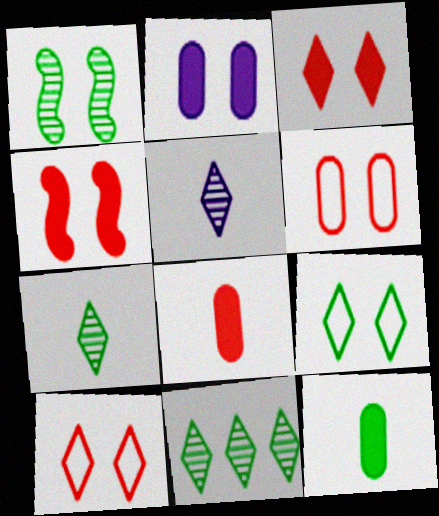[[1, 2, 10]]